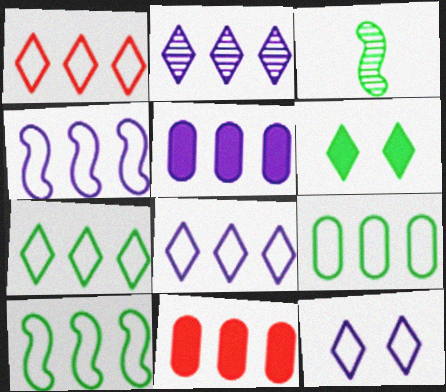[[1, 4, 9], 
[1, 7, 8], 
[2, 4, 5], 
[2, 10, 11], 
[3, 6, 9], 
[3, 11, 12], 
[7, 9, 10]]